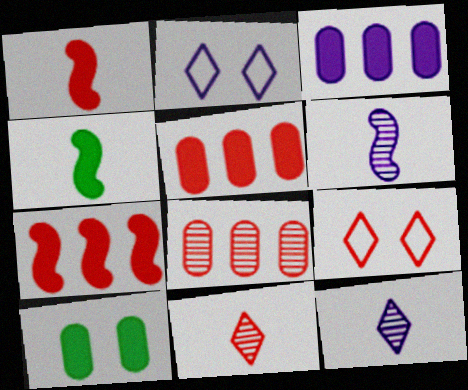[[1, 8, 9], 
[2, 3, 6], 
[2, 4, 8]]